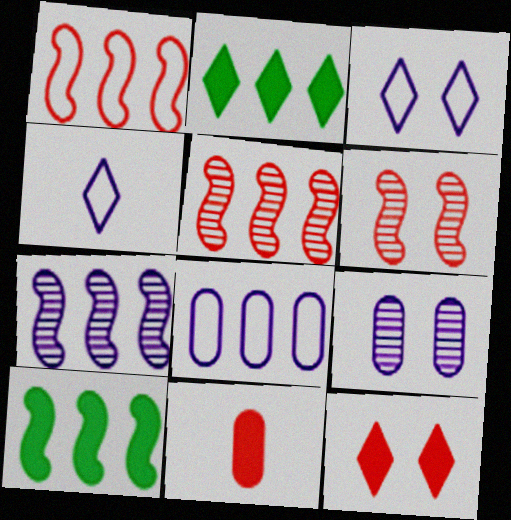[[1, 7, 10], 
[2, 5, 8]]